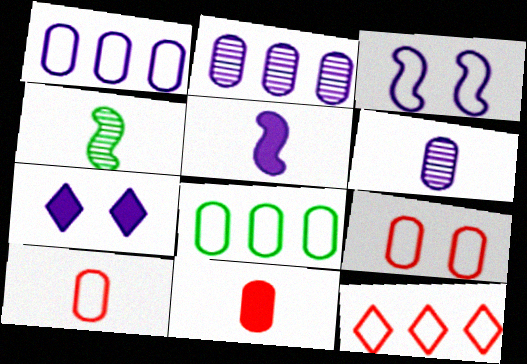[]